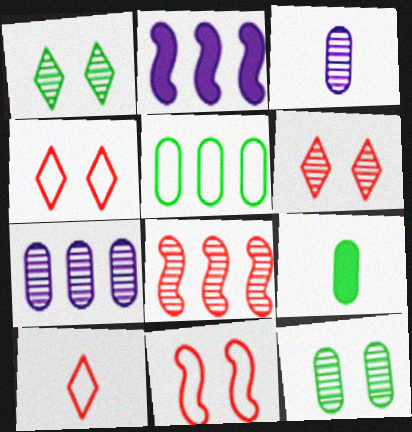[[1, 3, 8], 
[2, 10, 12], 
[5, 9, 12]]